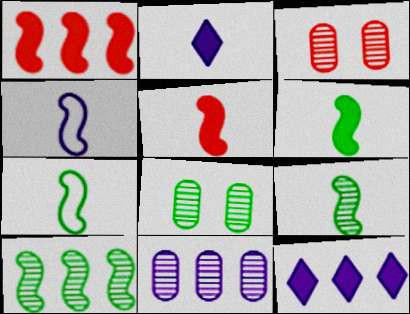[[3, 7, 12], 
[4, 5, 9], 
[6, 7, 9]]